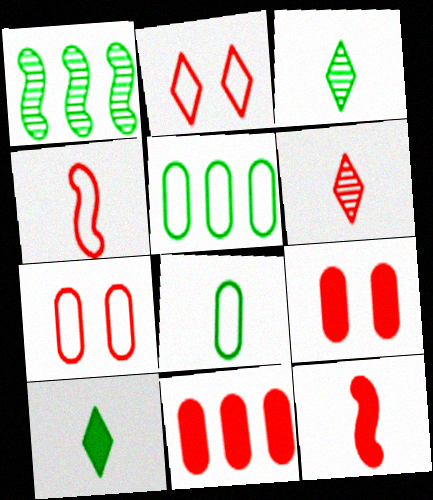[]